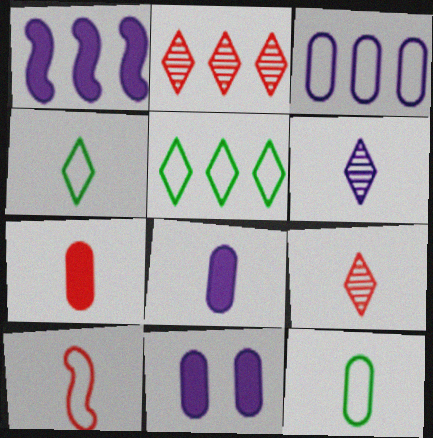[[7, 9, 10]]